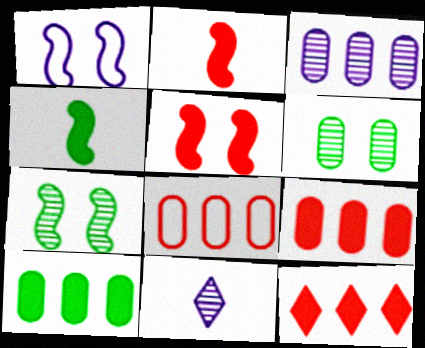[[1, 5, 7], 
[3, 8, 10]]